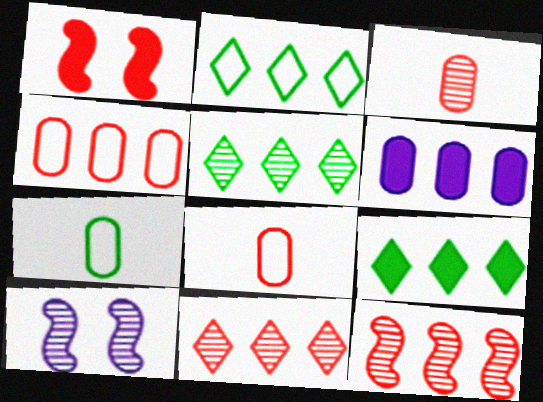[[1, 8, 11], 
[2, 5, 9], 
[2, 6, 12], 
[3, 5, 10], 
[8, 9, 10]]